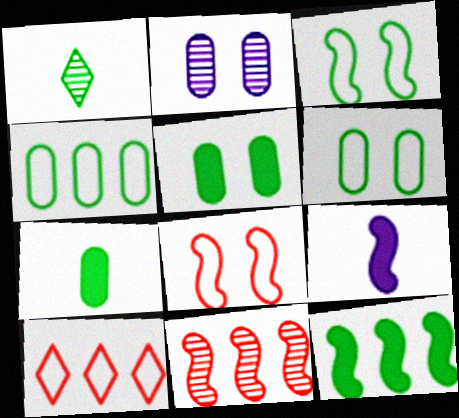[[1, 2, 11], 
[1, 6, 12], 
[3, 9, 11]]